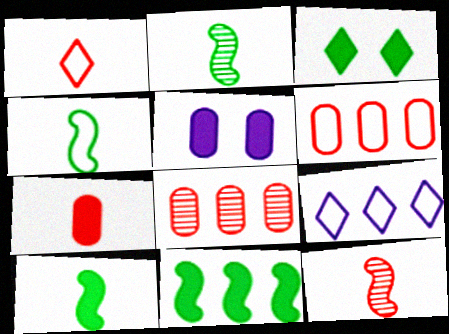[[1, 7, 12], 
[2, 4, 10], 
[8, 9, 11]]